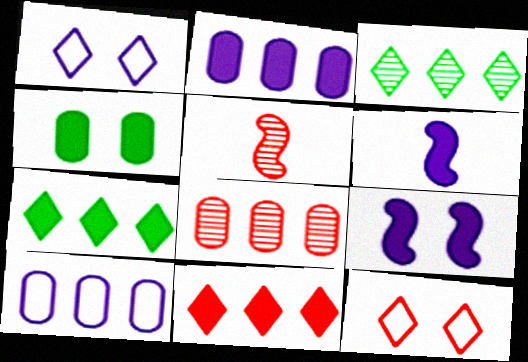[[4, 6, 11]]